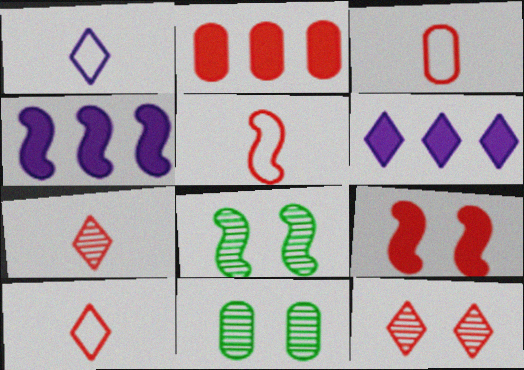[[1, 2, 8], 
[2, 5, 12], 
[3, 5, 10], 
[3, 6, 8], 
[4, 5, 8], 
[4, 10, 11], 
[5, 6, 11]]